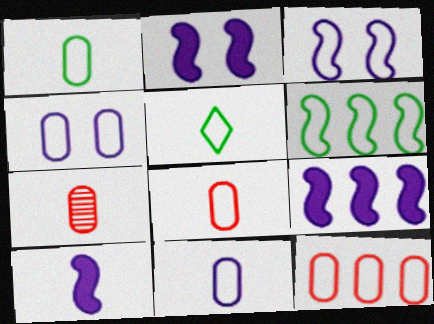[[1, 4, 12], 
[1, 8, 11], 
[2, 9, 10], 
[3, 5, 12], 
[5, 7, 10]]